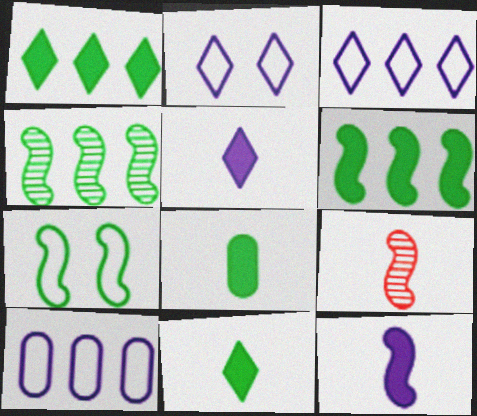[]